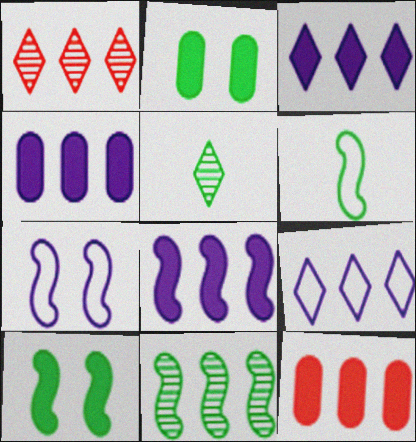[[3, 4, 8], 
[5, 7, 12], 
[6, 10, 11], 
[9, 11, 12]]